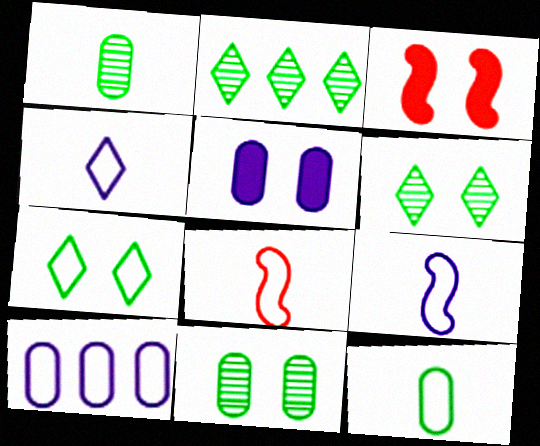[[2, 5, 8], 
[4, 8, 12], 
[7, 8, 10]]